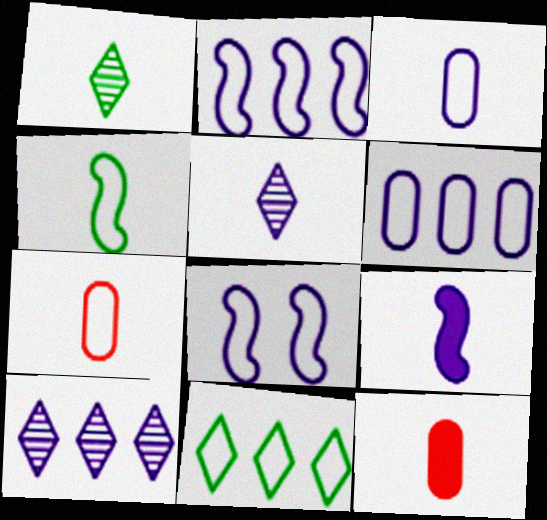[[1, 7, 9], 
[3, 5, 9], 
[4, 5, 12], 
[7, 8, 11]]